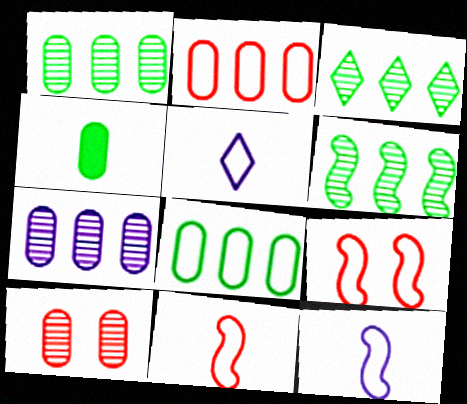[[1, 3, 6], 
[5, 8, 9]]